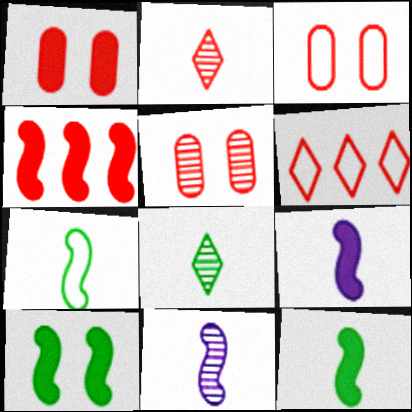[[1, 3, 5], 
[2, 3, 4], 
[4, 9, 10]]